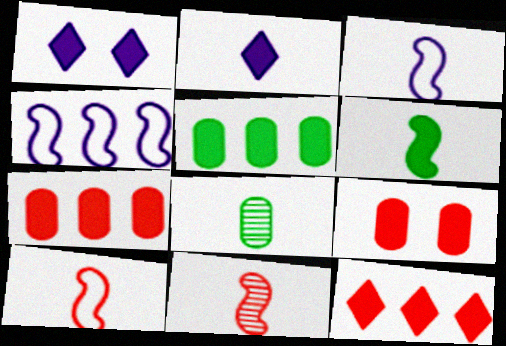[[1, 6, 7], 
[2, 8, 10], 
[3, 6, 11]]